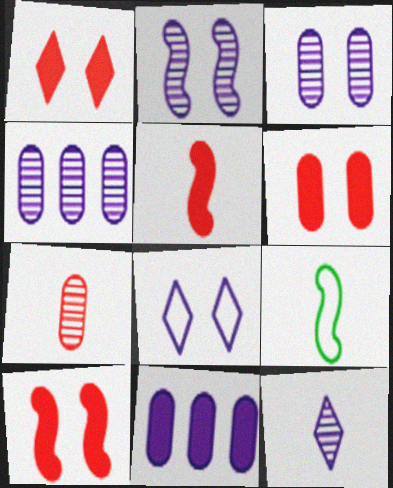[[1, 4, 9], 
[1, 6, 10], 
[2, 4, 12]]